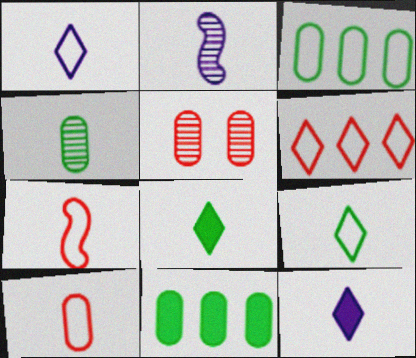[[2, 8, 10], 
[4, 7, 12]]